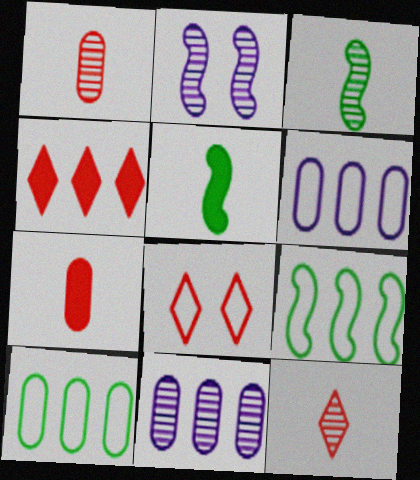[[4, 8, 12], 
[4, 9, 11], 
[5, 8, 11]]